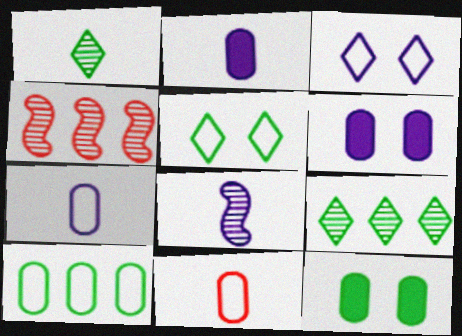[[2, 4, 5]]